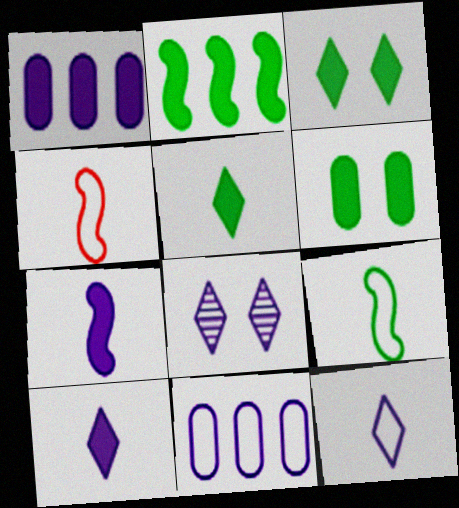[[2, 5, 6], 
[7, 8, 11]]